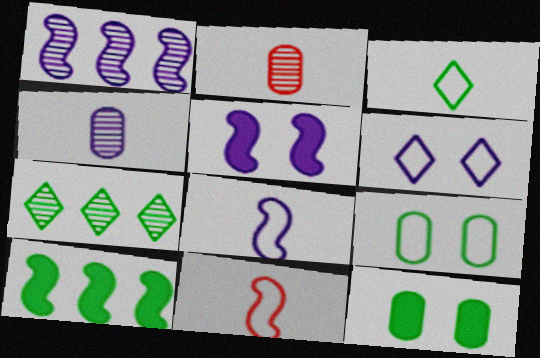[[1, 5, 8], 
[2, 6, 10]]